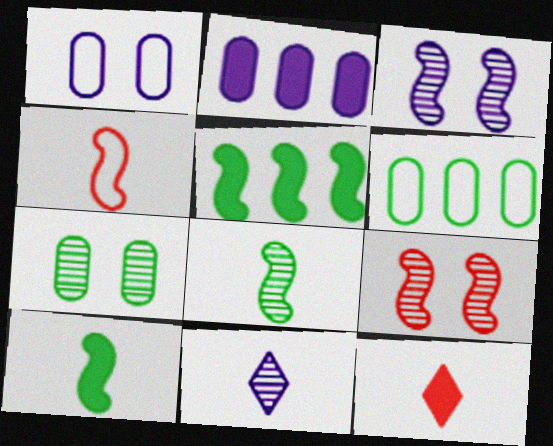[[3, 4, 5], 
[3, 6, 12]]